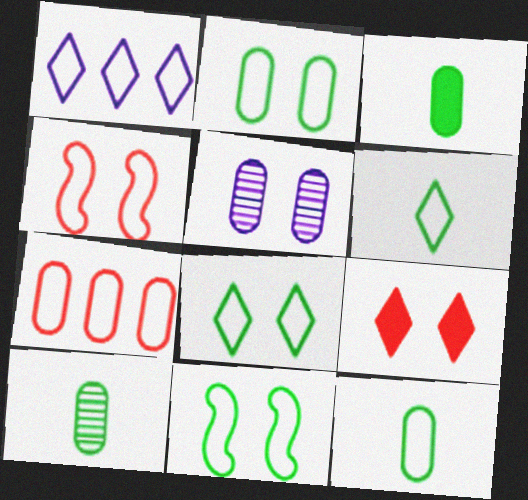[[1, 4, 12], 
[2, 8, 11], 
[3, 5, 7], 
[3, 10, 12], 
[5, 9, 11]]